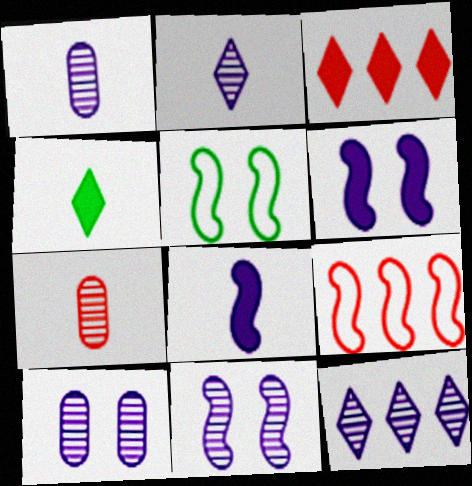[[1, 3, 5], 
[1, 11, 12], 
[4, 9, 10]]